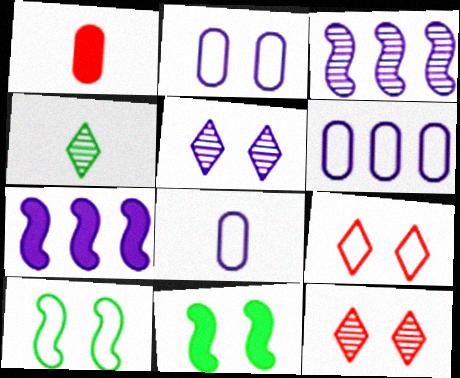[[2, 6, 8], 
[2, 9, 10], 
[2, 11, 12], 
[5, 7, 8]]